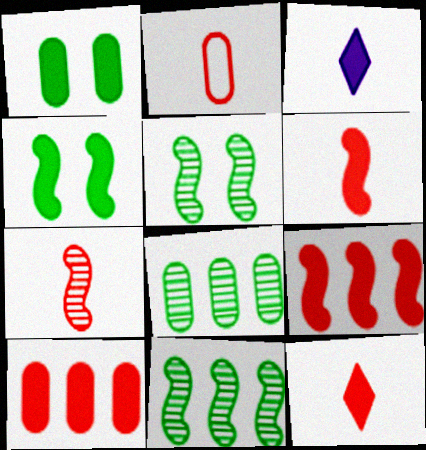[[1, 3, 9], 
[2, 7, 12], 
[3, 4, 10]]